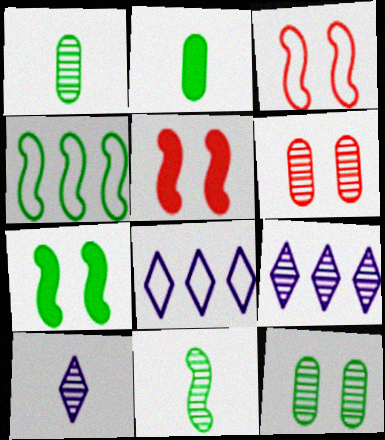[[1, 5, 8], 
[2, 3, 9], 
[4, 7, 11], 
[6, 9, 11]]